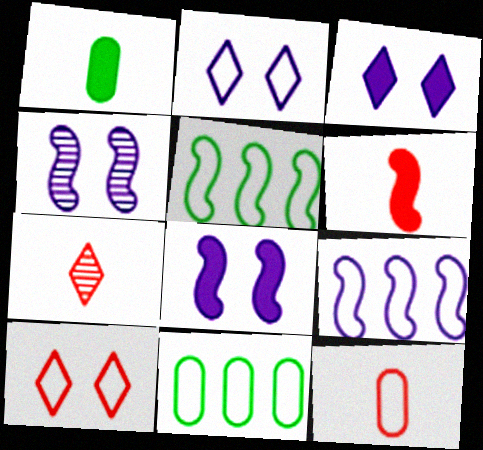[[2, 5, 12], 
[4, 5, 6], 
[6, 7, 12], 
[7, 8, 11]]